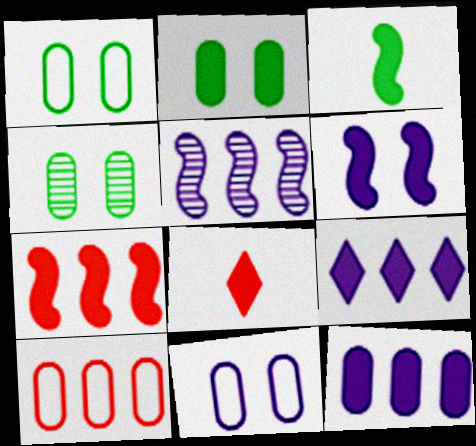[[1, 2, 4], 
[1, 5, 8], 
[3, 6, 7]]